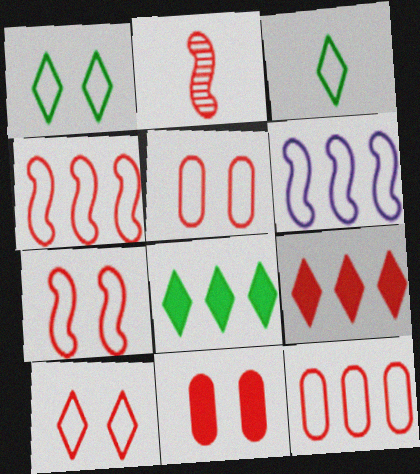[[2, 5, 9], 
[3, 5, 6], 
[5, 7, 10]]